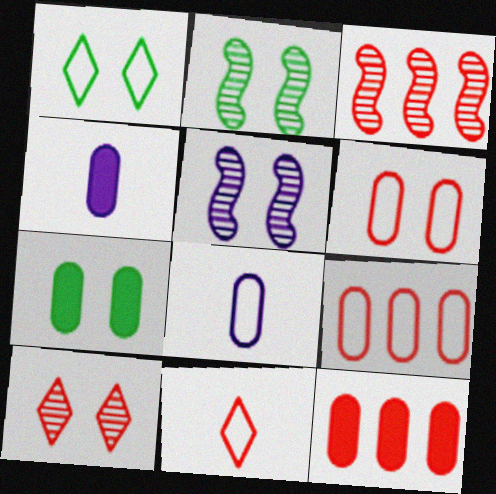[[1, 2, 7], 
[1, 3, 4], 
[4, 7, 12]]